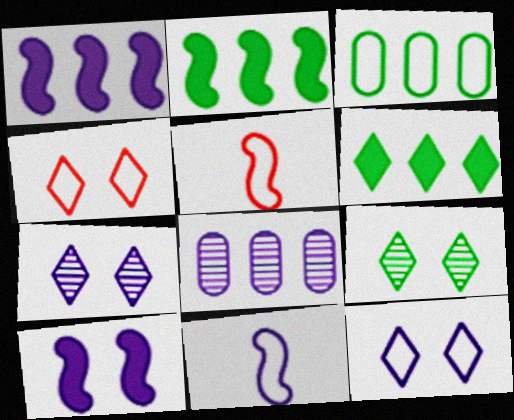[[3, 4, 11], 
[3, 5, 12]]